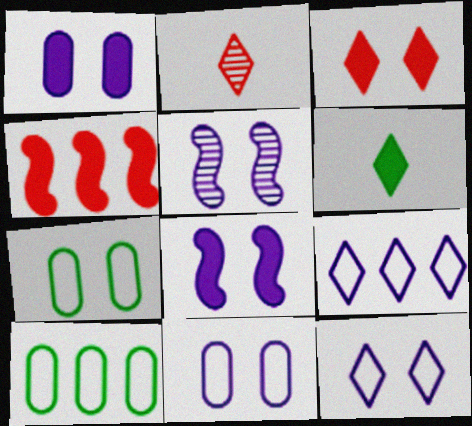[[1, 4, 6], 
[1, 5, 12], 
[2, 8, 10], 
[3, 5, 7]]